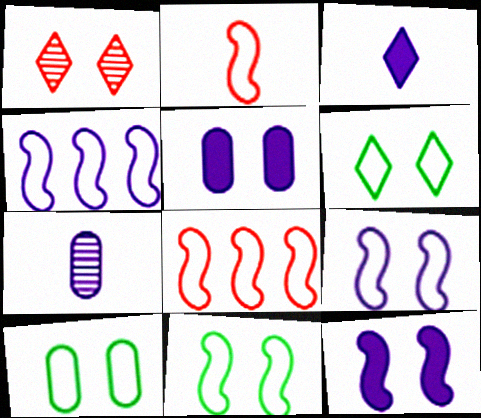[[1, 5, 11], 
[1, 10, 12], 
[2, 4, 11], 
[6, 10, 11]]